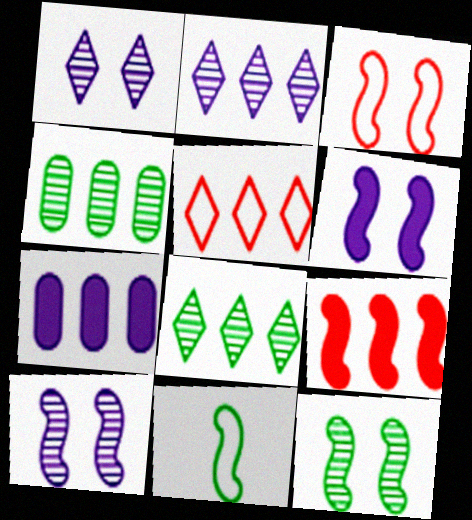[[3, 6, 12], 
[9, 10, 11]]